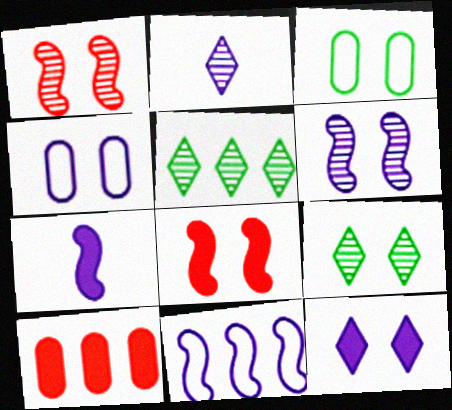[[1, 3, 12], 
[4, 6, 12], 
[4, 8, 9], 
[5, 10, 11], 
[6, 7, 11]]